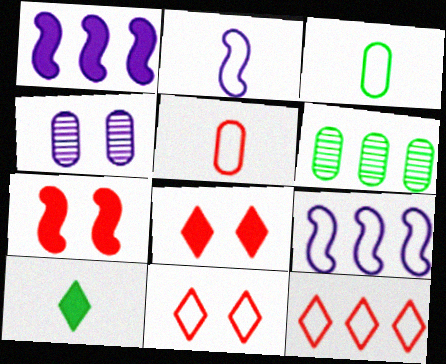[[1, 6, 12], 
[2, 6, 8], 
[3, 9, 11]]